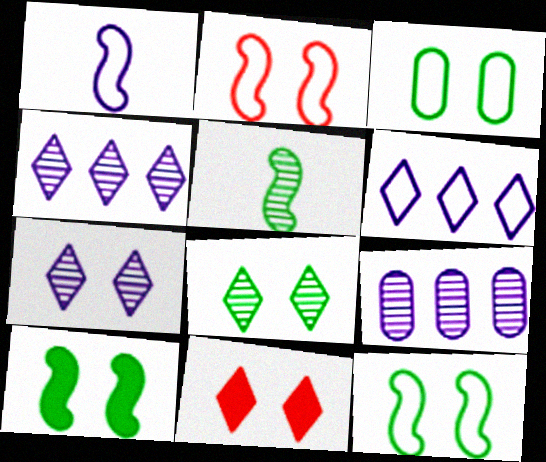[[3, 8, 10]]